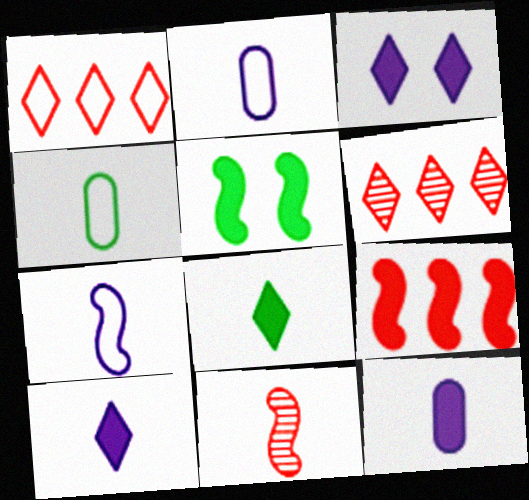[[2, 5, 6], 
[2, 8, 11], 
[4, 10, 11]]